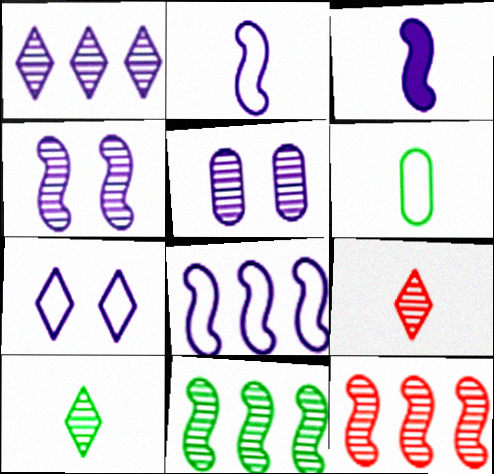[[3, 4, 8], 
[3, 6, 9], 
[5, 9, 11], 
[5, 10, 12]]